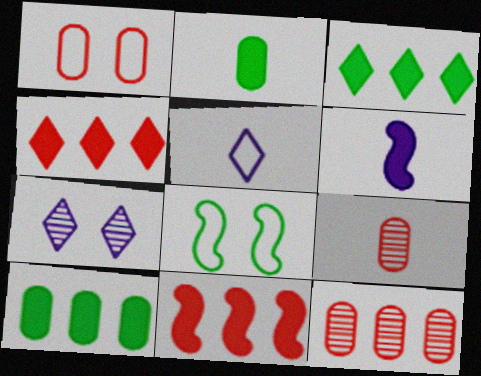[]